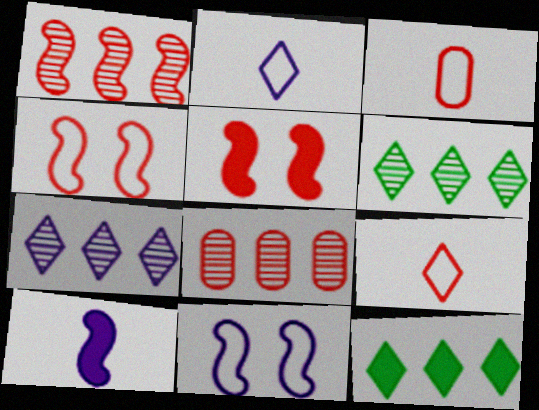[[5, 8, 9]]